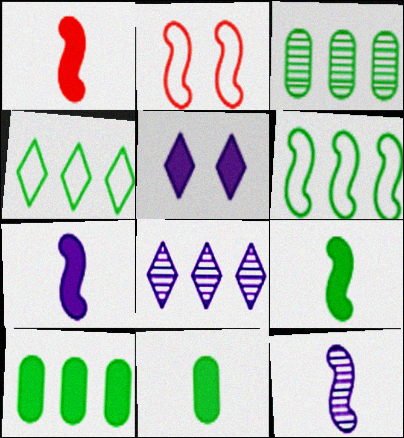[[1, 5, 10], 
[1, 7, 9], 
[2, 8, 11]]